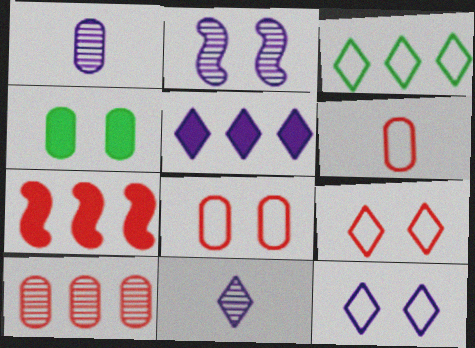[[2, 4, 9], 
[5, 11, 12]]